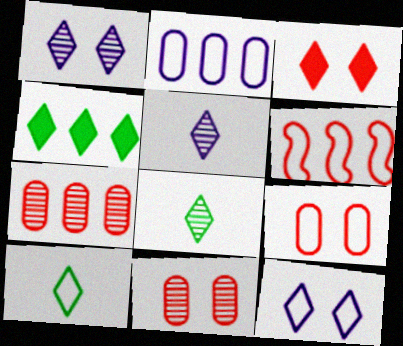[]